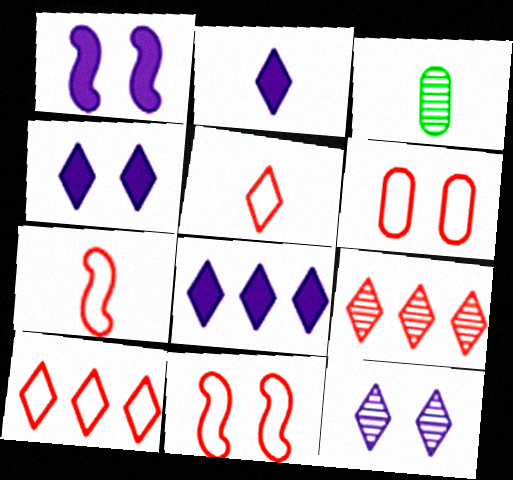[[1, 3, 10], 
[2, 3, 7], 
[2, 4, 8], 
[3, 8, 11], 
[6, 7, 10]]